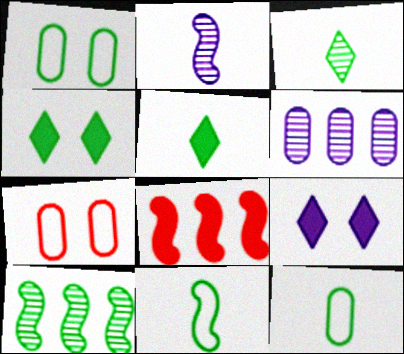[[1, 5, 10], 
[4, 10, 12]]